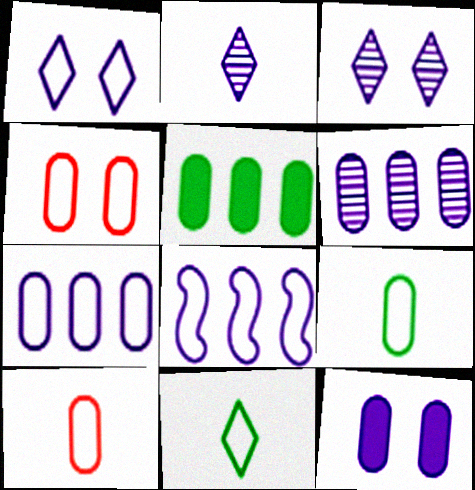[[2, 8, 12], 
[4, 7, 9], 
[4, 8, 11]]